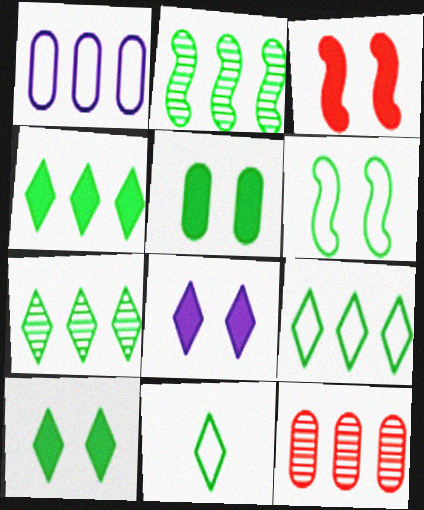[[2, 5, 11], 
[3, 5, 8], 
[4, 7, 9], 
[7, 10, 11]]